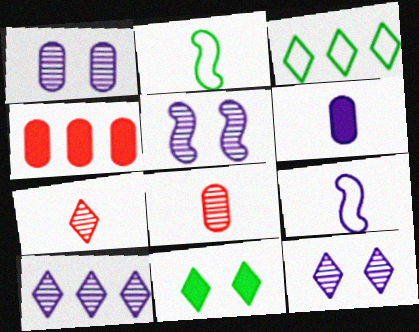[[1, 5, 12], 
[2, 4, 12], 
[2, 6, 7]]